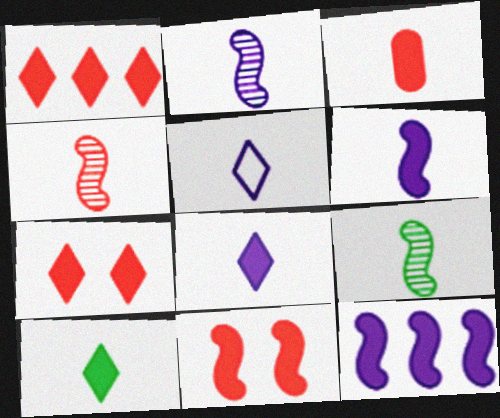[[1, 3, 11], 
[2, 4, 9], 
[3, 5, 9], 
[3, 6, 10]]